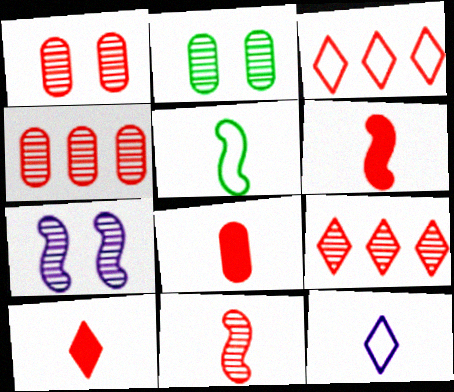[[1, 3, 6], 
[1, 9, 11], 
[6, 8, 10]]